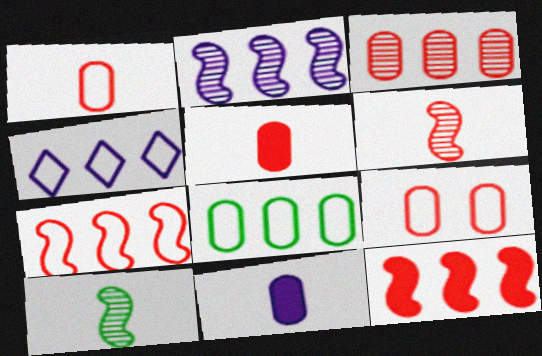[[3, 5, 9], 
[4, 7, 8]]